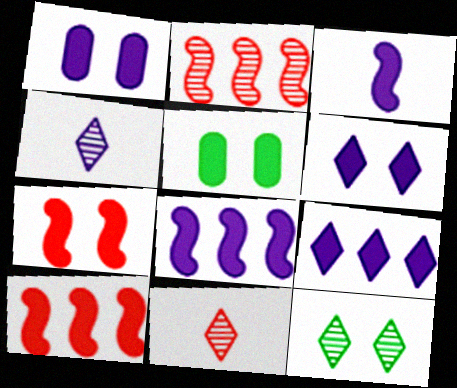[[1, 3, 9], 
[5, 6, 7]]